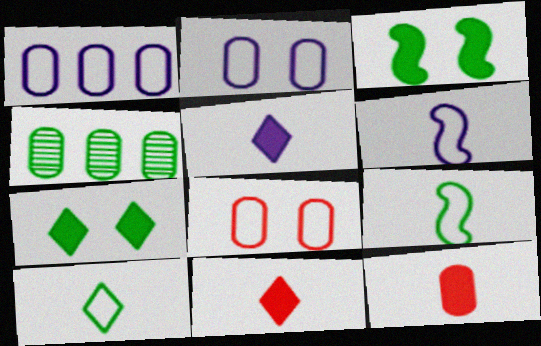[[2, 4, 12], 
[3, 4, 10], 
[4, 7, 9]]